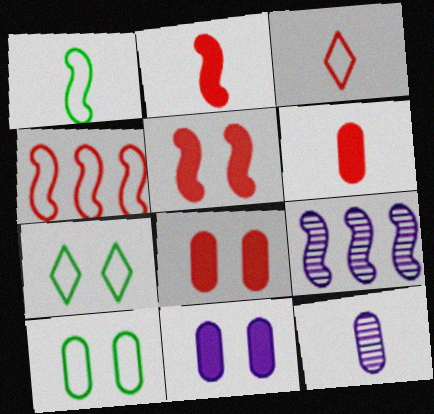[[1, 5, 9], 
[6, 7, 9]]